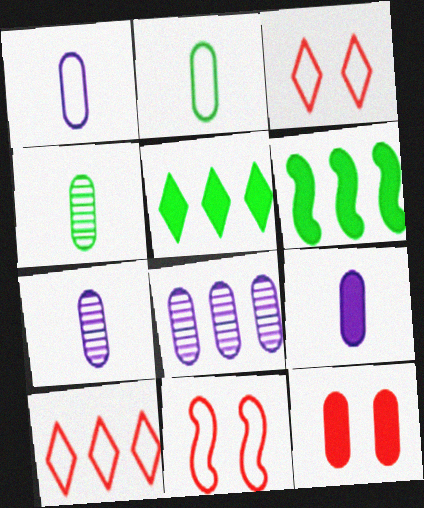[[1, 7, 9], 
[2, 8, 12], 
[3, 6, 7], 
[5, 7, 11], 
[6, 8, 10]]